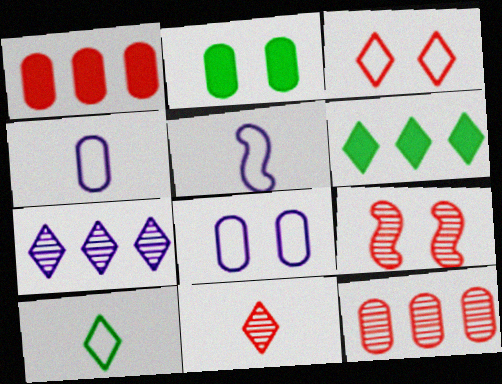[[2, 4, 12], 
[4, 6, 9], 
[9, 11, 12]]